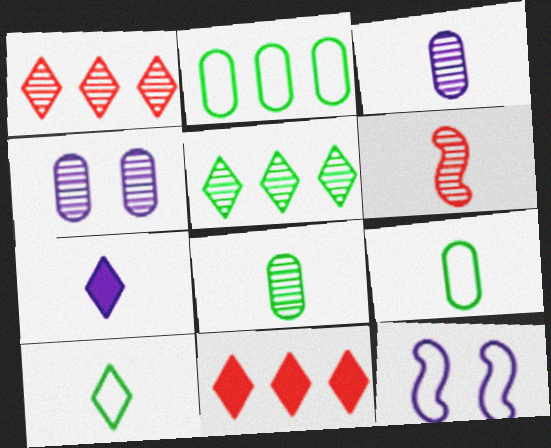[[4, 5, 6], 
[6, 7, 9], 
[8, 11, 12]]